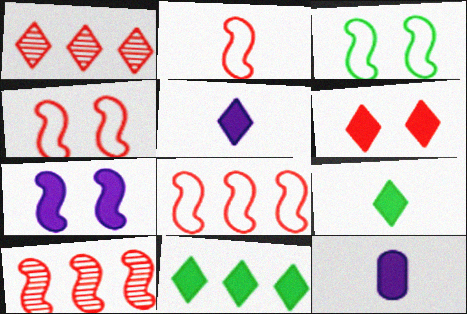[[1, 3, 12], 
[2, 4, 8], 
[5, 6, 11]]